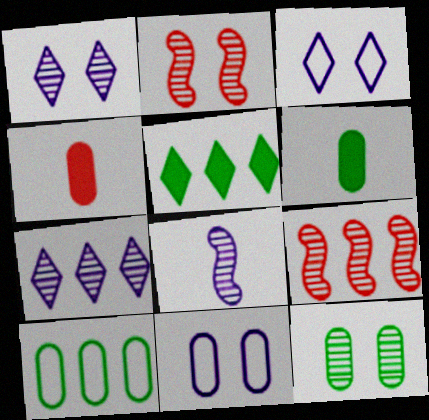[[1, 2, 12], 
[3, 6, 9], 
[6, 10, 12]]